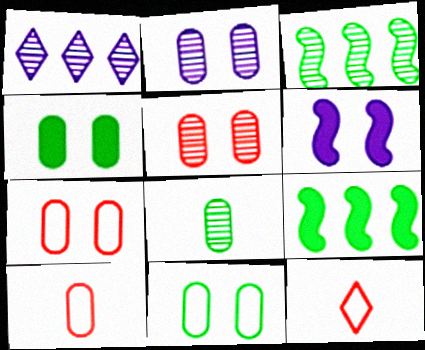[[2, 4, 7], 
[2, 9, 12]]